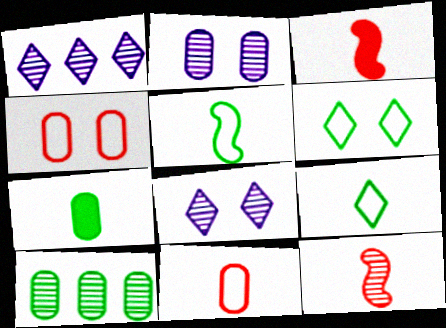[[8, 10, 12]]